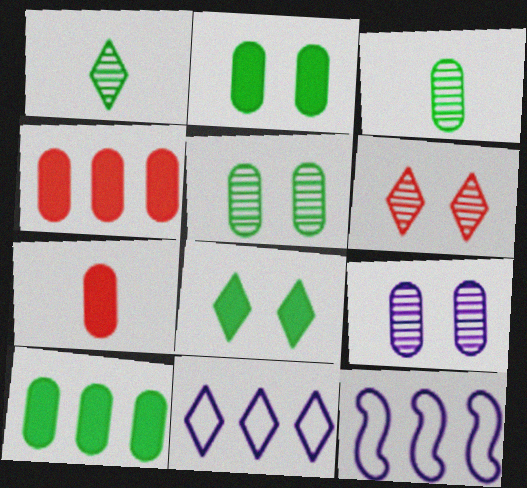[]